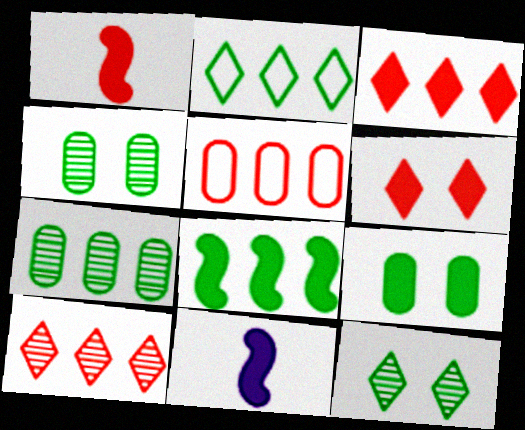[[2, 7, 8], 
[3, 9, 11], 
[5, 11, 12]]